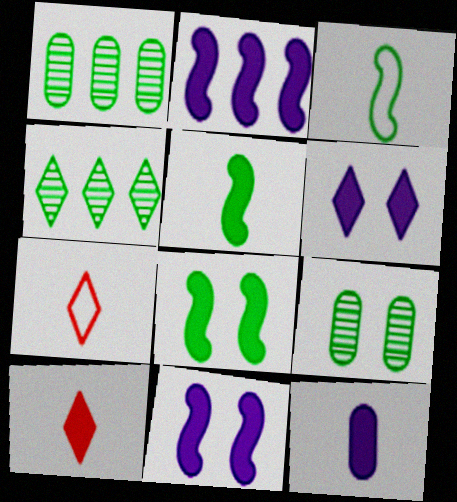[[1, 7, 11], 
[2, 6, 12], 
[2, 7, 9], 
[4, 6, 7], 
[5, 10, 12]]